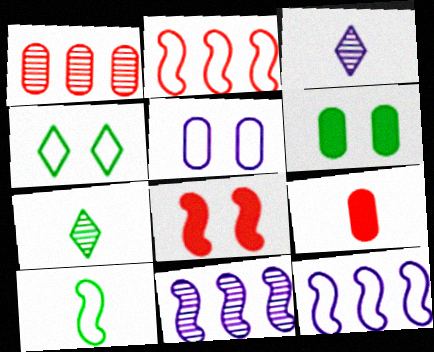[[2, 3, 6], 
[3, 9, 10], 
[4, 9, 11], 
[8, 10, 11]]